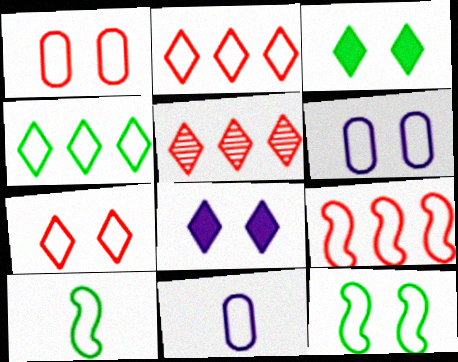[[2, 6, 10], 
[2, 11, 12], 
[6, 7, 12]]